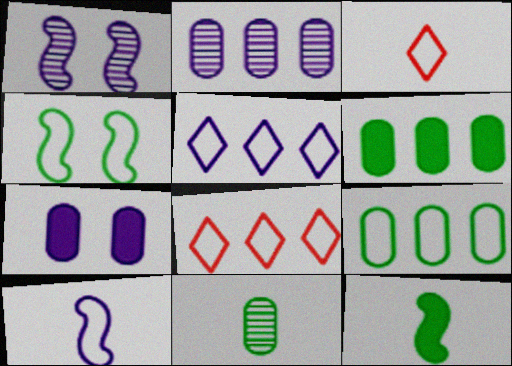[[1, 3, 6]]